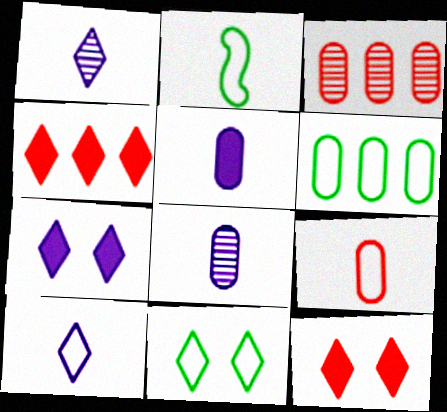[[1, 4, 11], 
[2, 3, 7], 
[2, 6, 11], 
[2, 9, 10]]